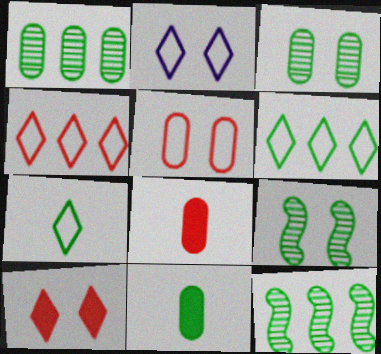[[2, 4, 7], 
[2, 8, 12], 
[6, 9, 11]]